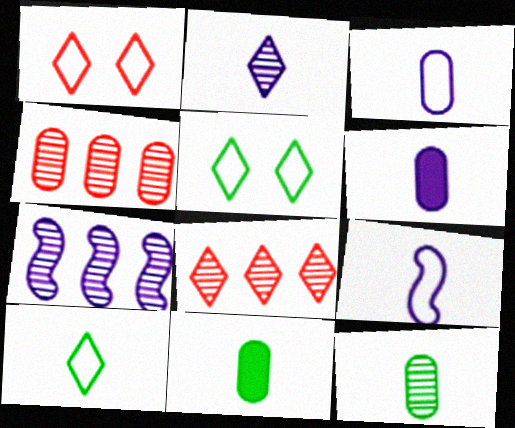[[1, 7, 11], 
[2, 6, 9]]